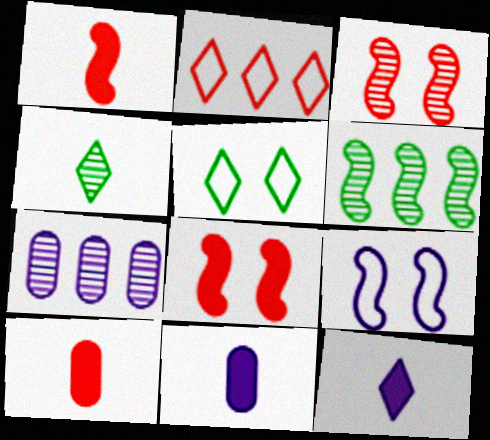[[1, 5, 7], 
[1, 6, 9], 
[2, 3, 10], 
[3, 4, 7], 
[7, 9, 12]]